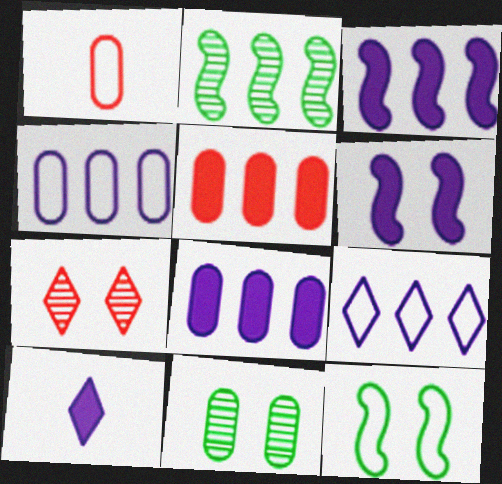[[1, 8, 11], 
[1, 9, 12], 
[2, 5, 9], 
[6, 8, 10]]